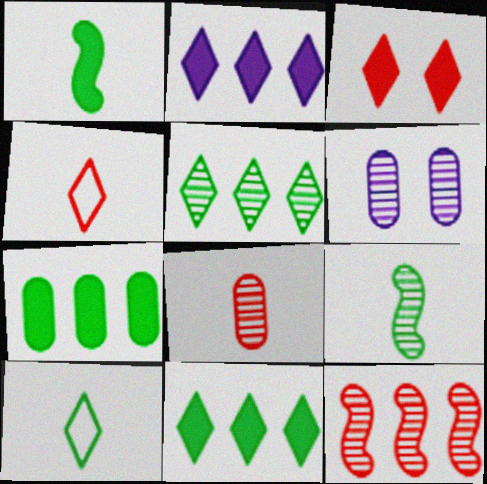[]